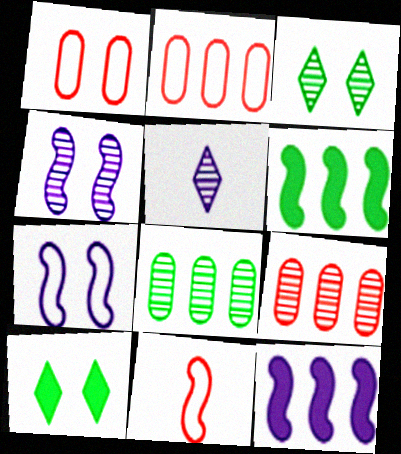[[1, 4, 10], 
[1, 5, 6], 
[4, 6, 11]]